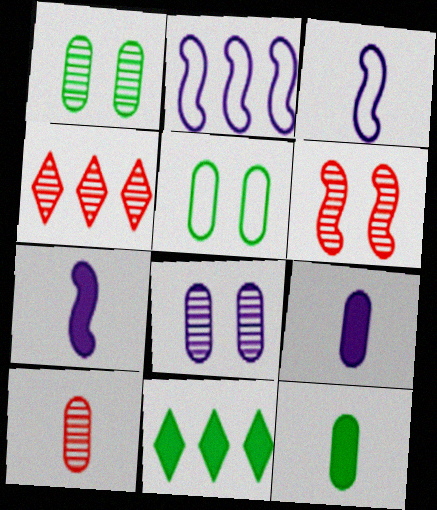[[4, 5, 7], 
[4, 6, 10]]